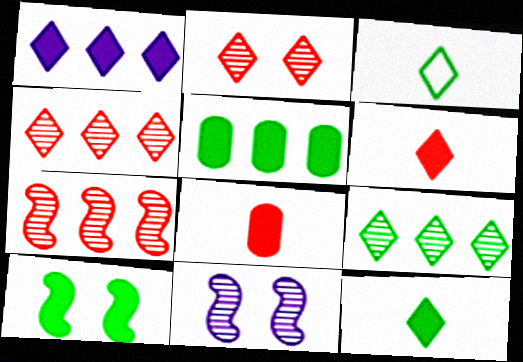[[1, 2, 3], 
[1, 8, 10], 
[5, 10, 12]]